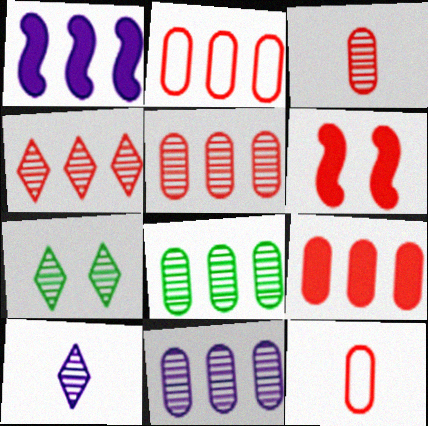[[1, 7, 12], 
[2, 5, 9], 
[4, 6, 12], 
[4, 7, 10], 
[5, 8, 11]]